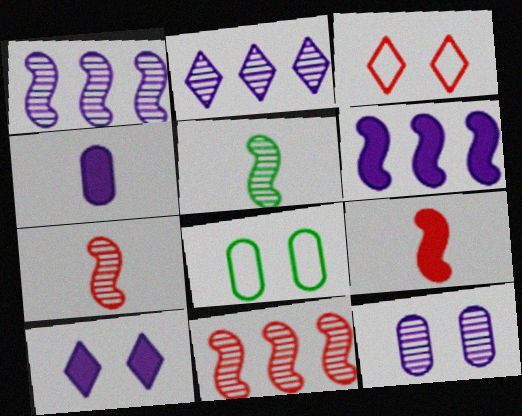[[2, 8, 9], 
[4, 6, 10]]